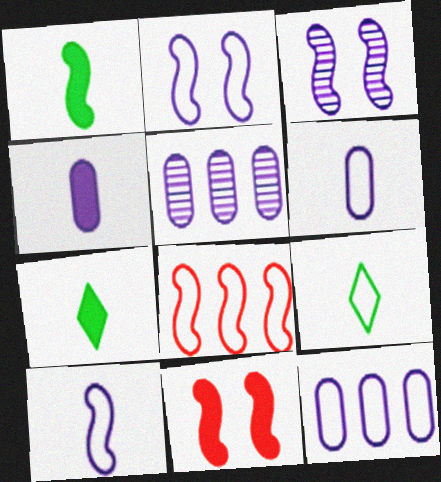[[1, 3, 8], 
[5, 9, 11]]